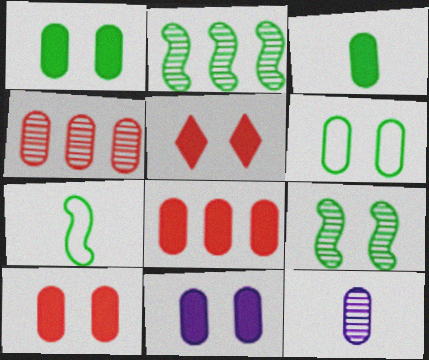[[1, 10, 11], 
[3, 8, 11], 
[6, 8, 12]]